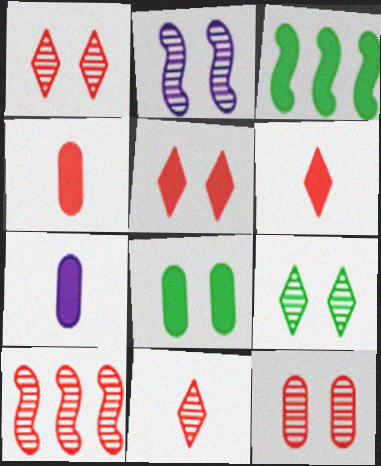[[2, 9, 12], 
[3, 5, 7], 
[10, 11, 12]]